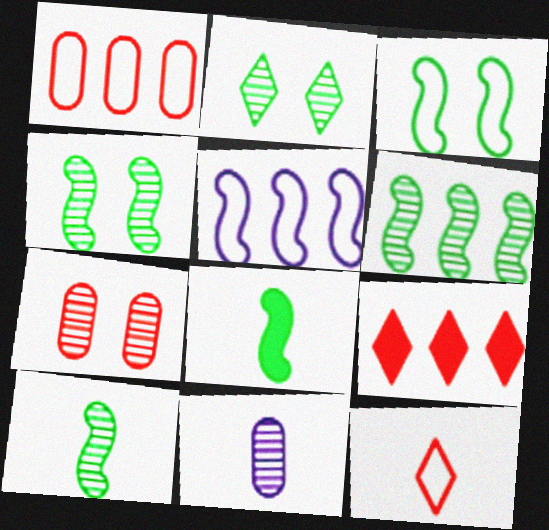[[3, 6, 8], 
[3, 9, 11], 
[4, 6, 10], 
[8, 11, 12]]